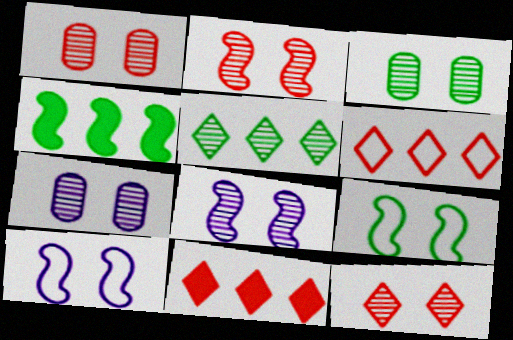[[1, 2, 12], 
[1, 3, 7], 
[3, 8, 12]]